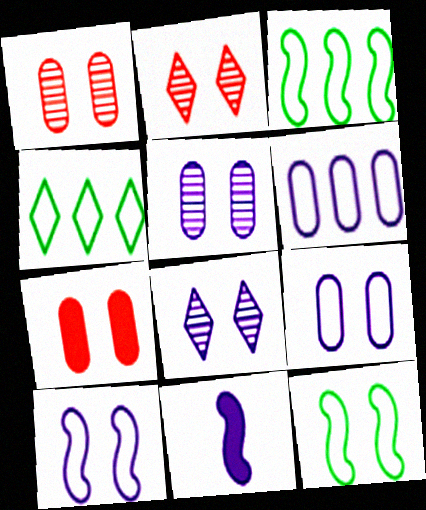[[1, 4, 11], 
[6, 8, 11], 
[7, 8, 12]]